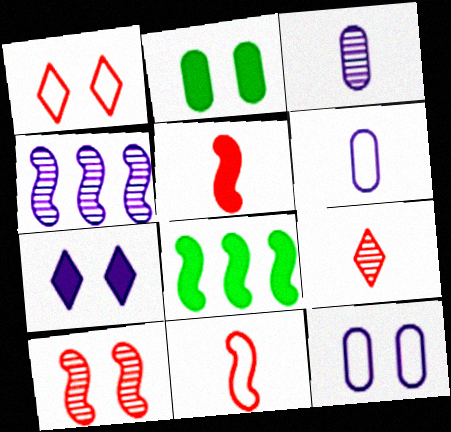[[1, 3, 8], 
[4, 6, 7], 
[8, 9, 12]]